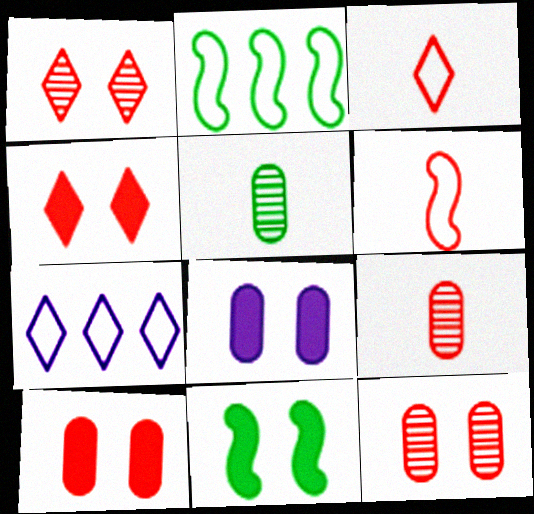[[4, 8, 11], 
[7, 9, 11]]